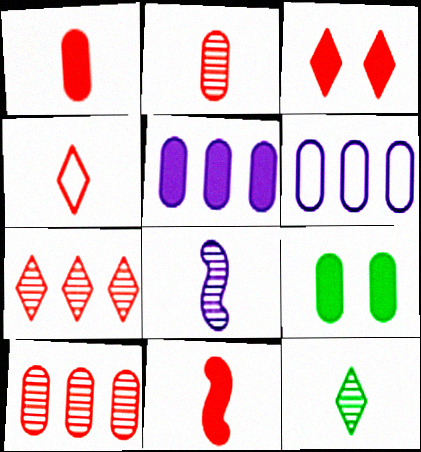[[1, 5, 9], 
[2, 4, 11], 
[2, 6, 9], 
[2, 8, 12], 
[3, 4, 7]]